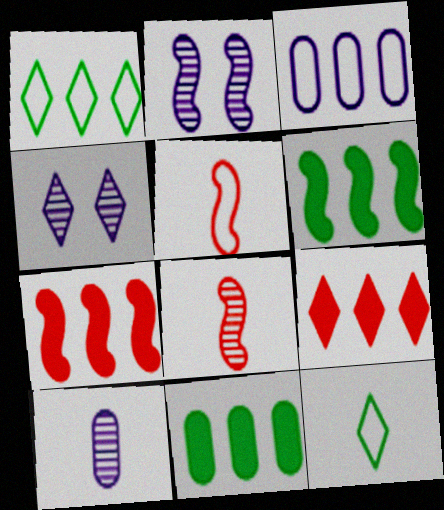[[2, 5, 6], 
[4, 5, 11], 
[4, 9, 12]]